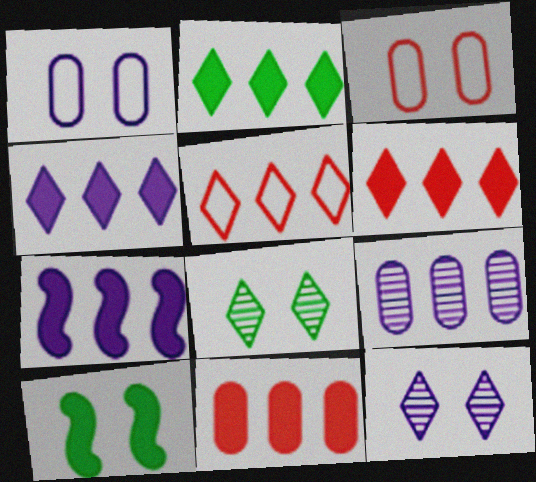[[2, 4, 6], 
[2, 7, 11], 
[3, 10, 12]]